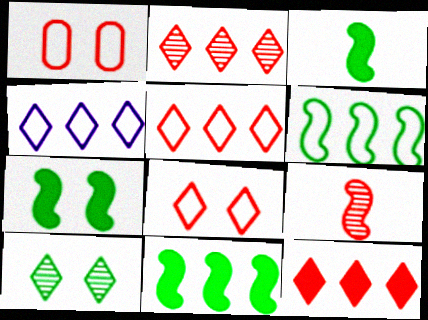[[1, 9, 12], 
[2, 5, 12], 
[3, 7, 11]]